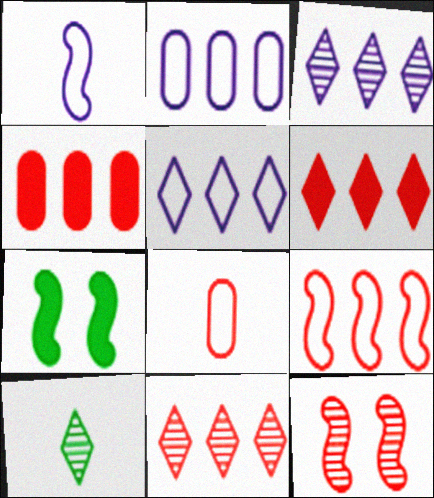[[3, 7, 8], 
[4, 9, 11], 
[6, 8, 12]]